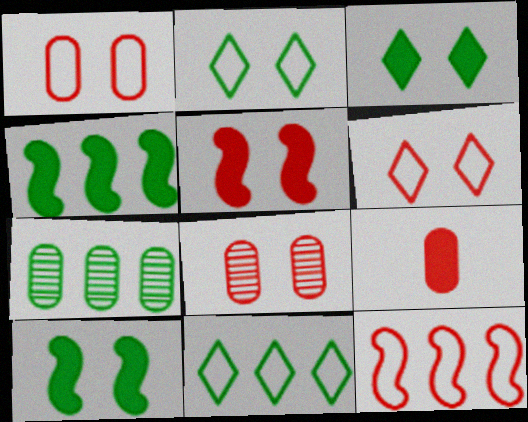[[4, 7, 11], 
[5, 6, 8]]